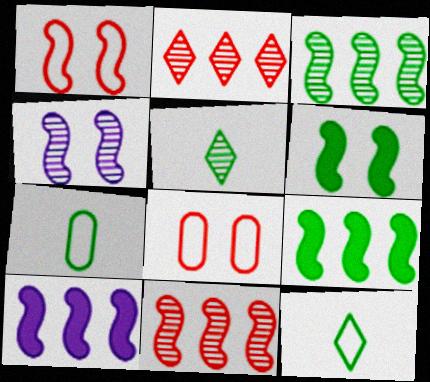[[1, 4, 6], 
[5, 8, 10]]